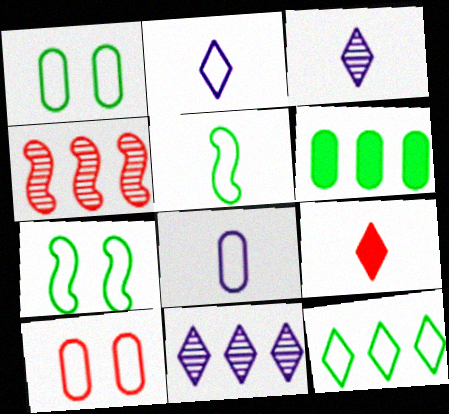[[1, 5, 12], 
[4, 9, 10]]